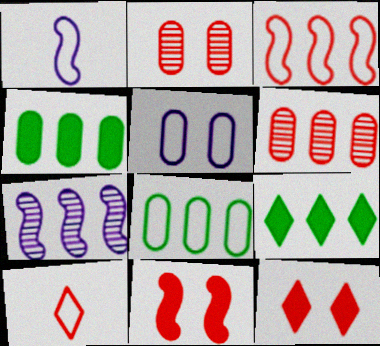[[1, 2, 9], 
[6, 10, 11]]